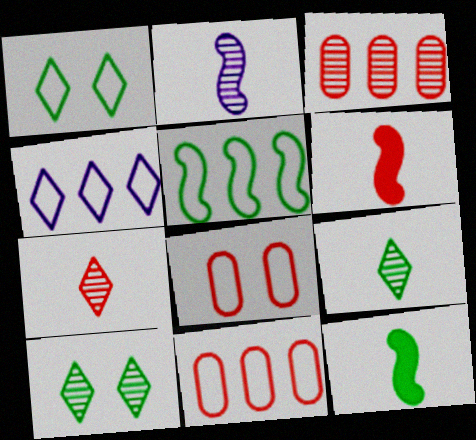[[2, 3, 10], 
[4, 5, 11]]